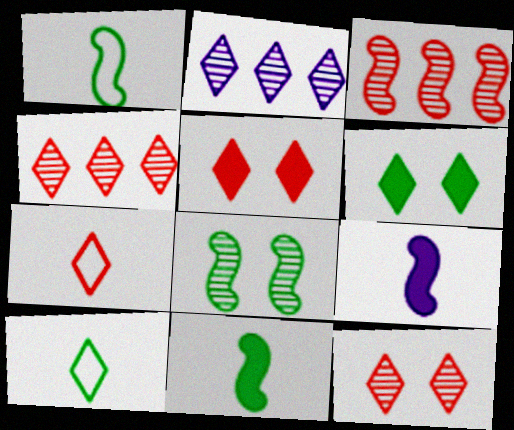[[2, 5, 10], 
[2, 6, 7], 
[4, 5, 7]]